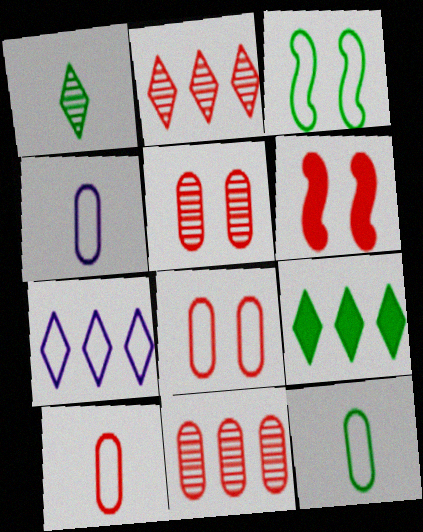[[2, 6, 10], 
[2, 7, 9], 
[3, 7, 10], 
[4, 10, 12]]